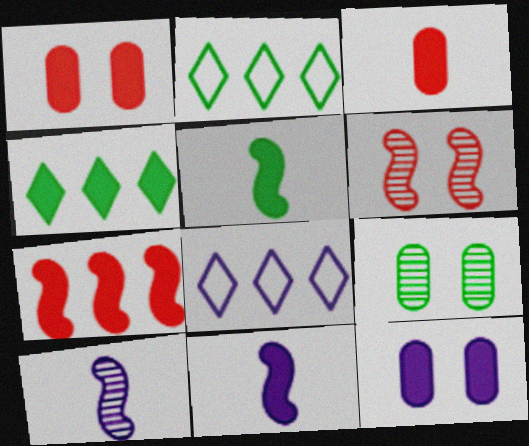[[1, 2, 10], 
[1, 4, 11], 
[2, 5, 9], 
[8, 10, 12]]